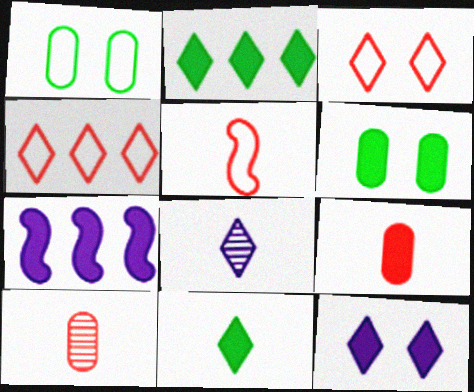[[2, 3, 8]]